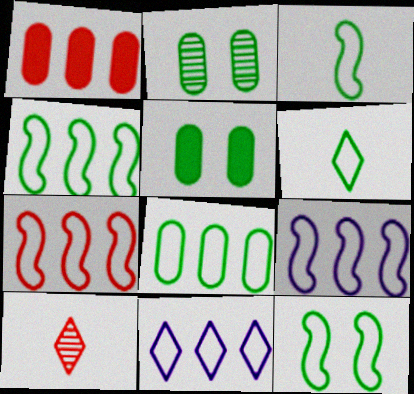[[3, 4, 12], 
[4, 7, 9], 
[5, 9, 10], 
[6, 8, 12], 
[7, 8, 11]]